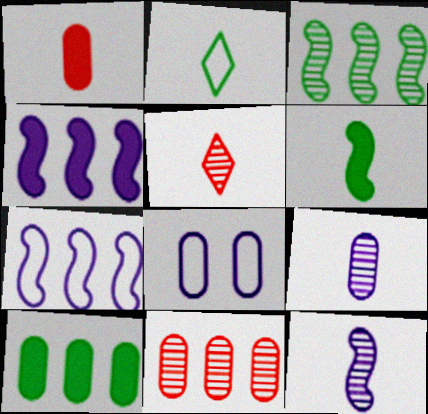[[1, 2, 12]]